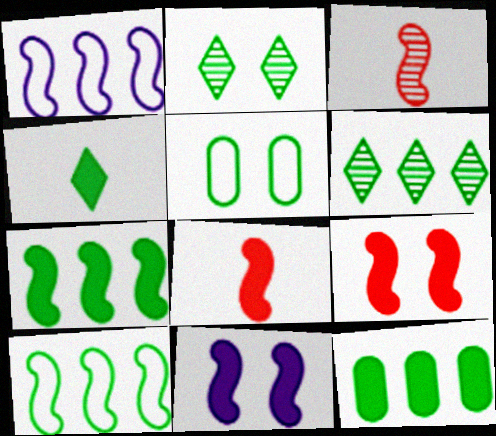[[3, 10, 11], 
[6, 10, 12], 
[7, 8, 11]]